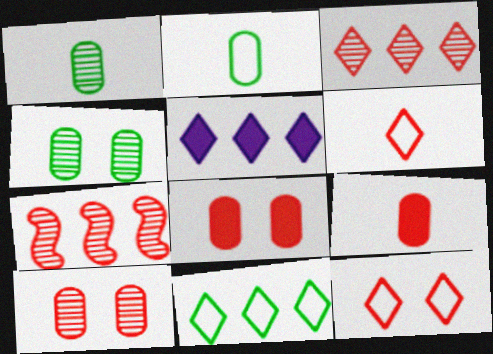[[3, 5, 11], 
[6, 7, 8], 
[7, 9, 12]]